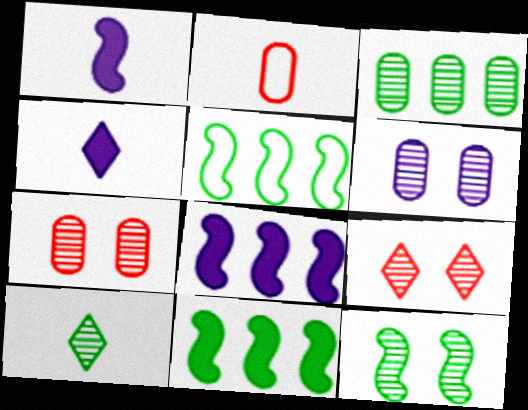[[1, 2, 10], 
[3, 10, 12], 
[4, 5, 7], 
[6, 9, 12]]